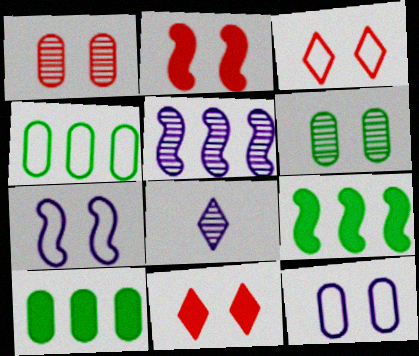[[1, 2, 3], 
[2, 4, 8], 
[6, 7, 11]]